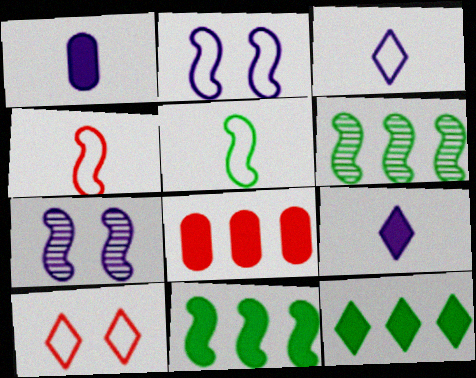[[1, 6, 10], 
[4, 7, 11]]